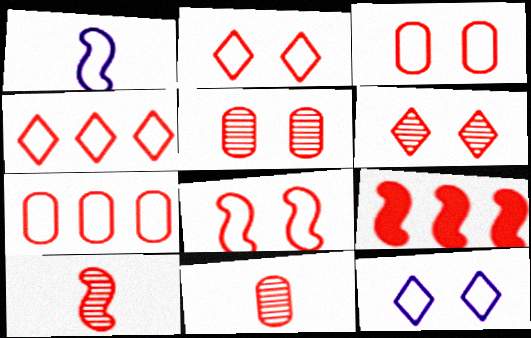[[2, 3, 8], 
[2, 9, 11], 
[8, 9, 10]]